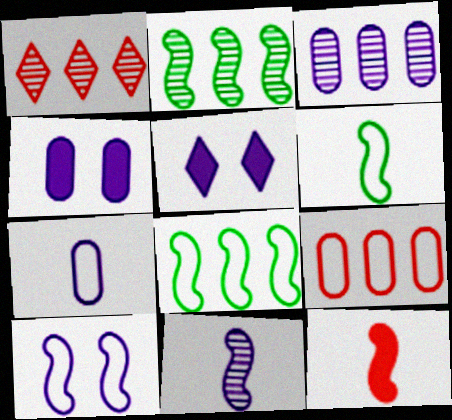[[1, 2, 3], 
[1, 4, 6], 
[2, 10, 12], 
[3, 4, 7], 
[6, 11, 12]]